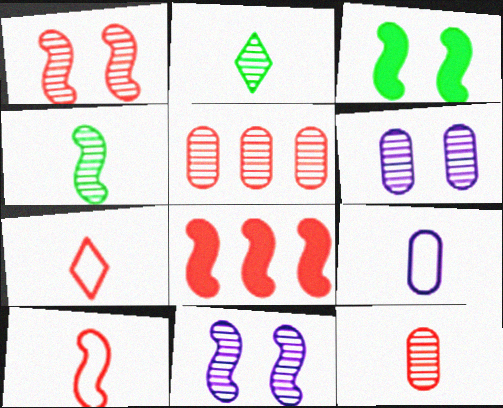[[1, 8, 10], 
[2, 5, 11]]